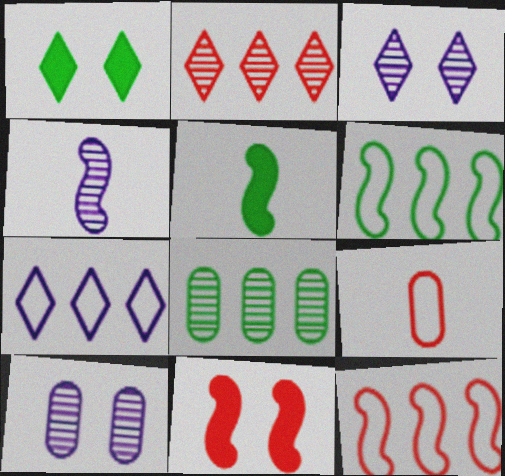[[2, 9, 11], 
[4, 6, 11]]